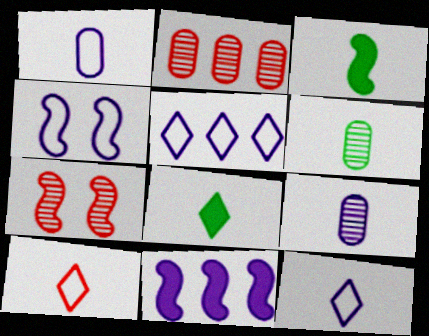[[1, 4, 5], 
[2, 4, 8], 
[3, 9, 10]]